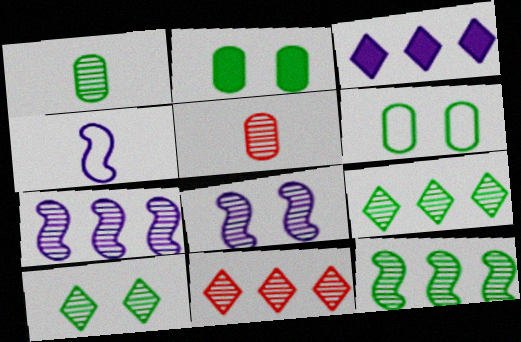[[1, 8, 11], 
[1, 10, 12], 
[2, 4, 11], 
[5, 7, 10], 
[5, 8, 9]]